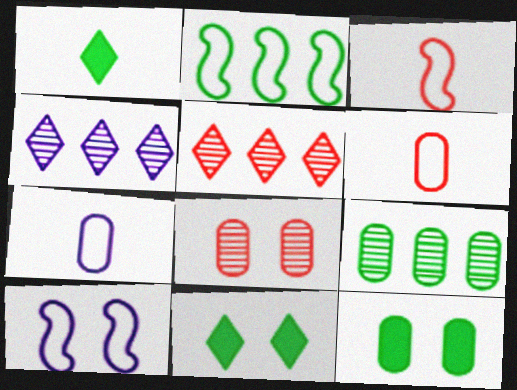[[2, 3, 10], 
[3, 4, 12], 
[8, 10, 11]]